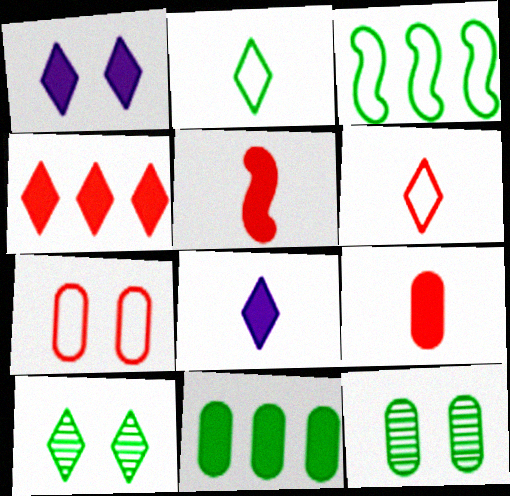[[1, 5, 11]]